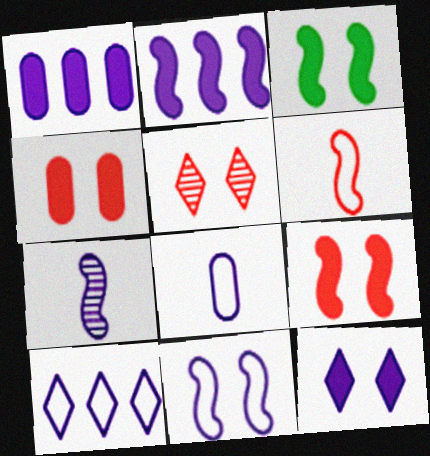[[2, 7, 11], 
[3, 4, 12], 
[8, 10, 11]]